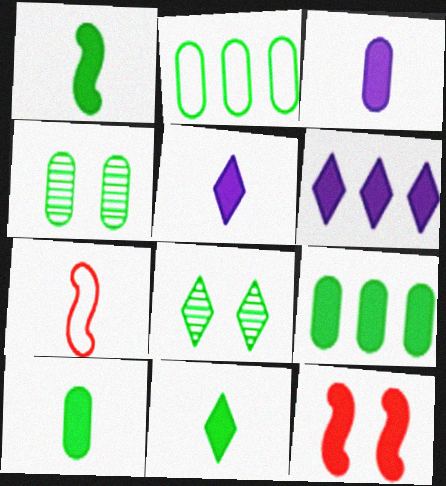[[1, 2, 8], 
[1, 10, 11], 
[2, 4, 10], 
[4, 6, 7], 
[5, 9, 12], 
[6, 10, 12]]